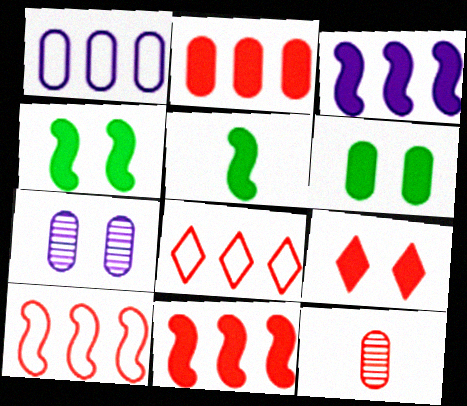[[1, 6, 12], 
[5, 7, 8], 
[9, 10, 12]]